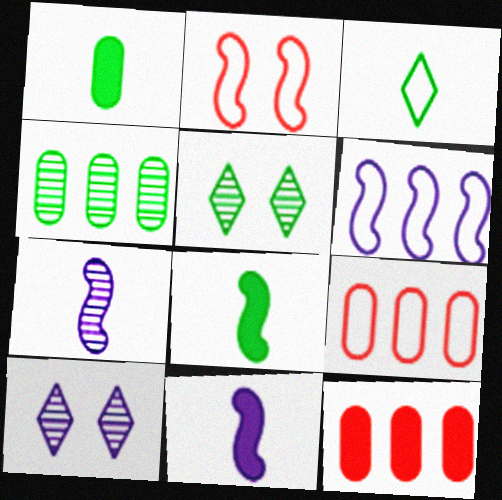[[5, 9, 11], 
[8, 9, 10]]